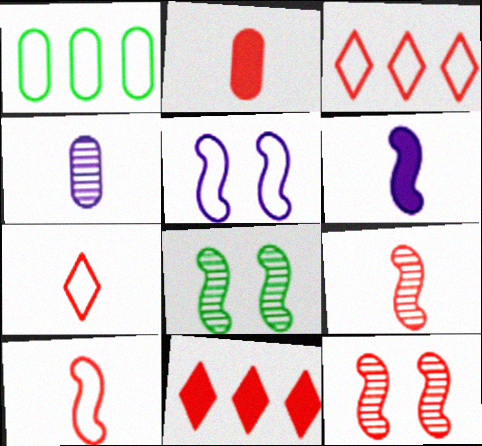[[1, 5, 7], 
[2, 3, 12], 
[2, 7, 9]]